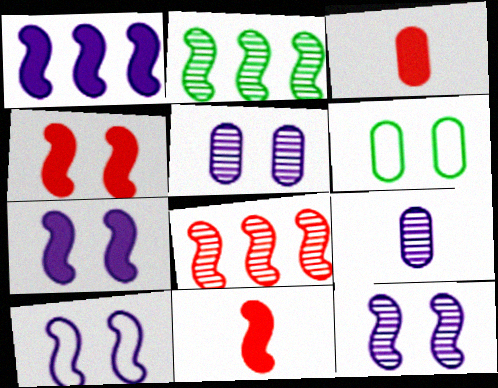[[2, 10, 11], 
[7, 10, 12]]